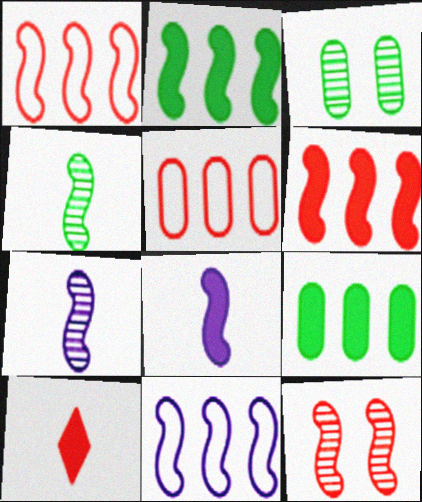[[3, 10, 11], 
[5, 10, 12]]